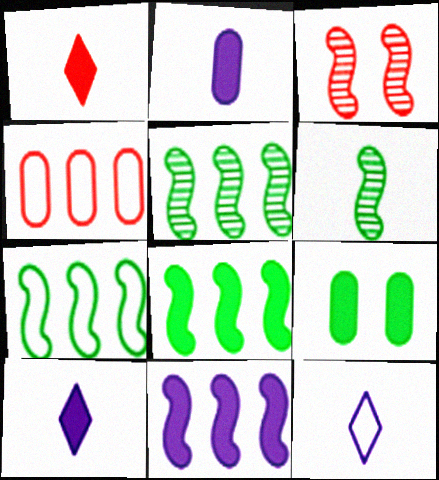[[1, 3, 4], 
[1, 9, 11], 
[5, 7, 8]]